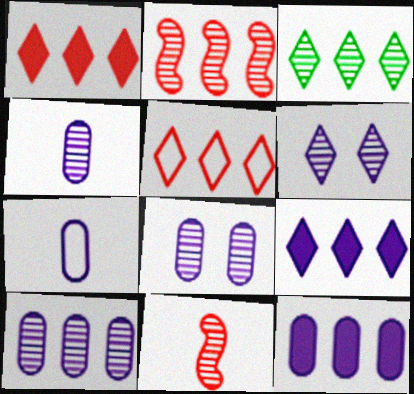[[2, 3, 10], 
[3, 5, 9], 
[3, 8, 11], 
[4, 8, 10], 
[7, 8, 12]]